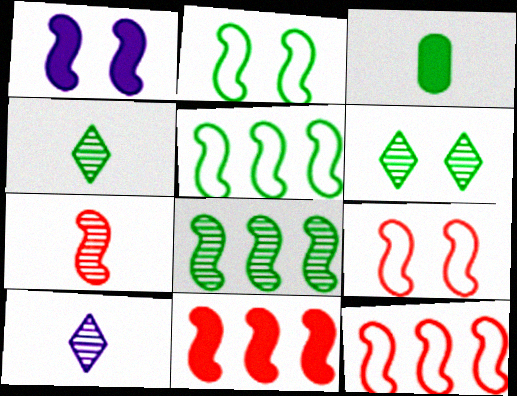[[1, 5, 7], 
[3, 5, 6], 
[7, 9, 11]]